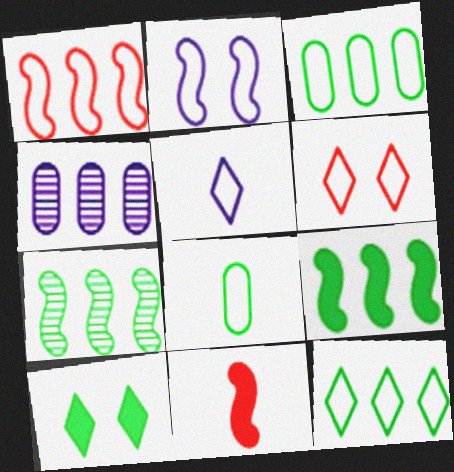[[2, 7, 11], 
[5, 6, 12], 
[7, 8, 10]]